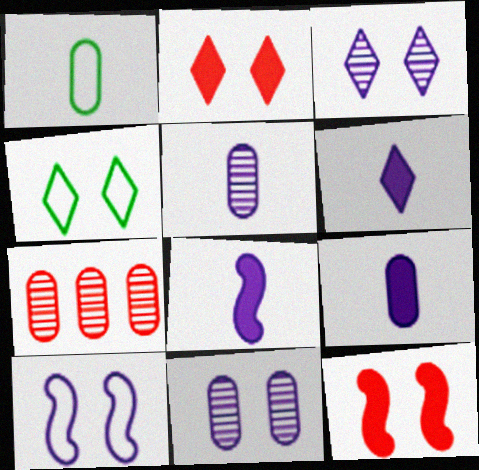[[2, 3, 4], 
[4, 7, 8], 
[4, 11, 12], 
[6, 8, 9]]